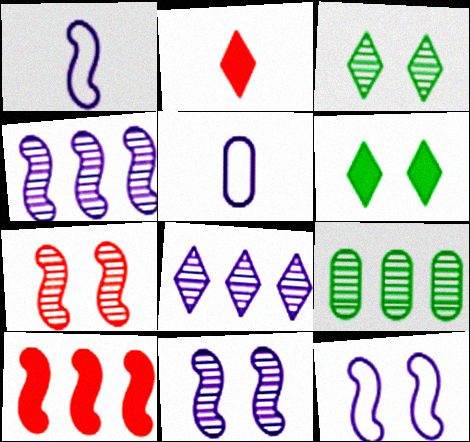[[2, 9, 12], 
[3, 5, 10]]